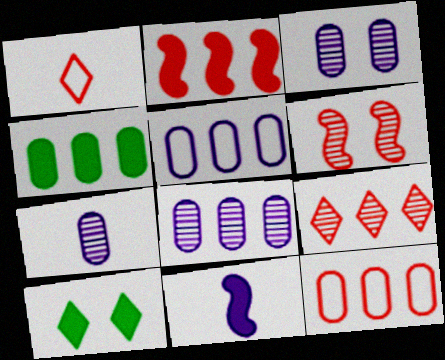[[2, 9, 12], 
[3, 7, 8], 
[4, 8, 12]]